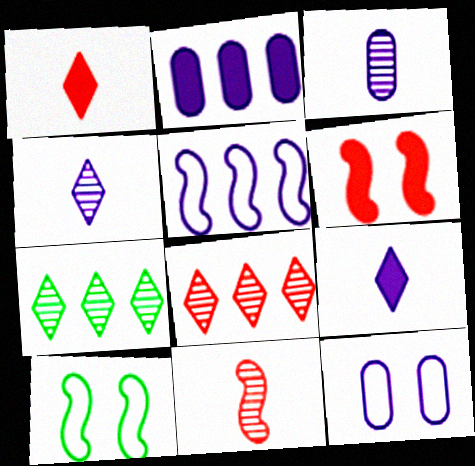[[2, 3, 12]]